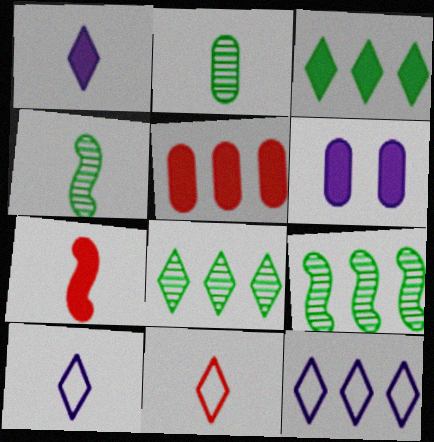[[2, 7, 10], 
[3, 6, 7], 
[5, 9, 12], 
[6, 9, 11]]